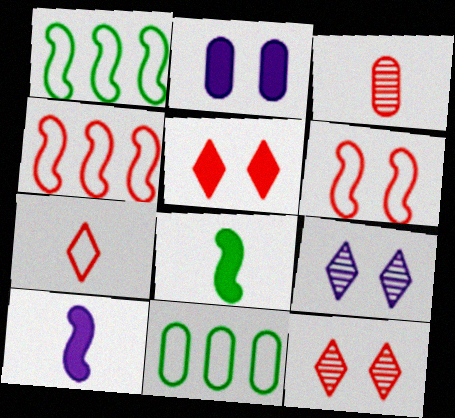[[2, 3, 11], 
[3, 4, 5], 
[10, 11, 12]]